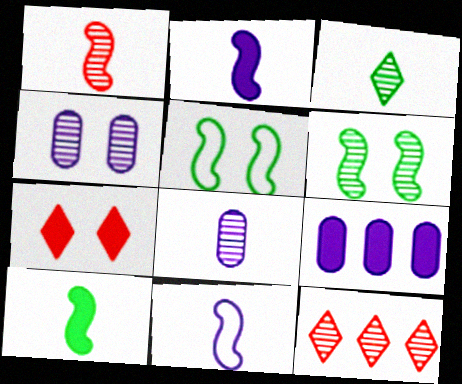[[1, 3, 8], 
[1, 10, 11], 
[4, 5, 7], 
[6, 8, 12], 
[7, 9, 10]]